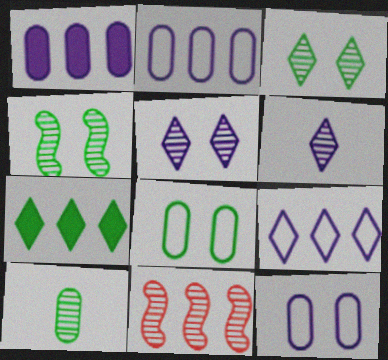[[2, 7, 11], 
[5, 10, 11]]